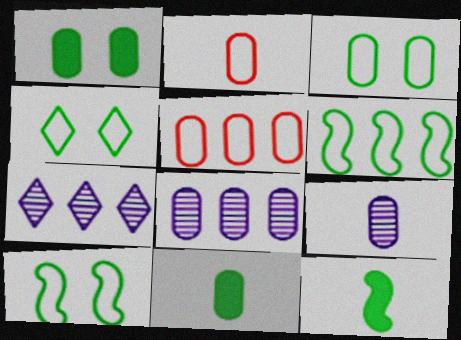[[1, 2, 8], 
[1, 5, 9], 
[2, 9, 11], 
[3, 4, 10]]